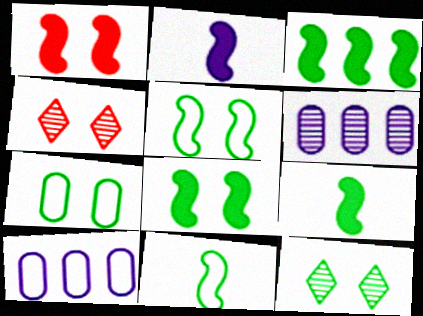[[1, 2, 3], 
[3, 8, 9], 
[4, 9, 10], 
[7, 8, 12]]